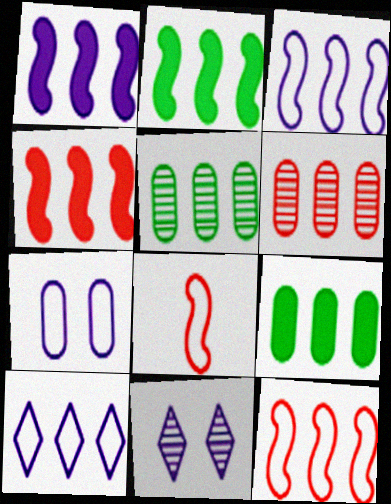[[1, 2, 4], 
[2, 6, 10], 
[4, 5, 10], 
[8, 9, 11]]